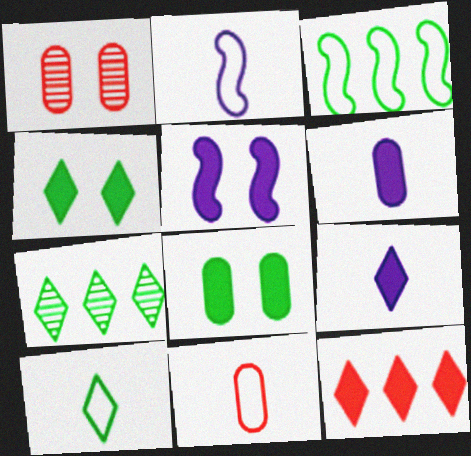[[1, 3, 9], 
[2, 10, 11], 
[4, 7, 10], 
[4, 9, 12], 
[5, 7, 11]]